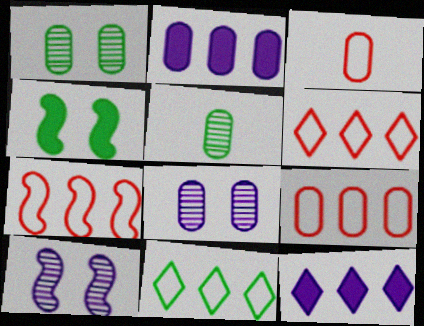[[1, 2, 3], 
[4, 5, 11], 
[6, 7, 9]]